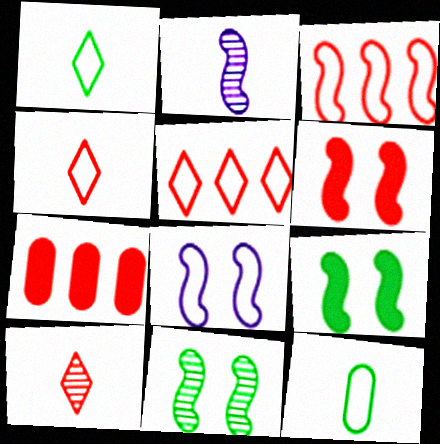[[2, 3, 9], 
[5, 8, 12], 
[6, 8, 11]]